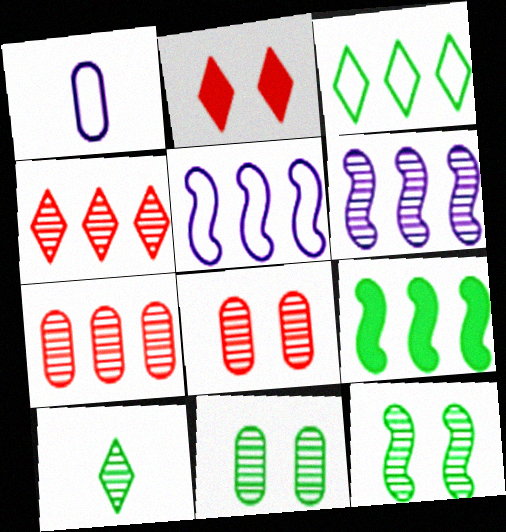[[6, 8, 10]]